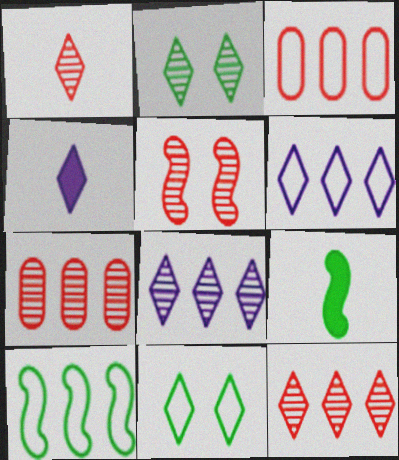[[1, 2, 8], 
[1, 5, 7], 
[3, 6, 10], 
[4, 11, 12]]